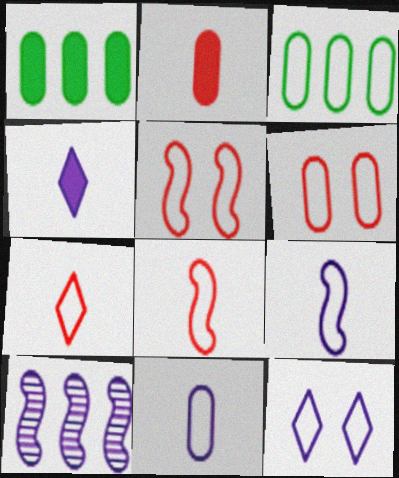[[3, 6, 11], 
[3, 8, 12]]